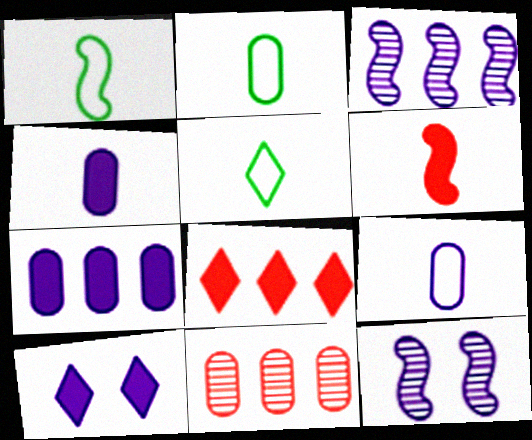[[1, 2, 5], 
[1, 10, 11], 
[2, 8, 12], 
[3, 9, 10]]